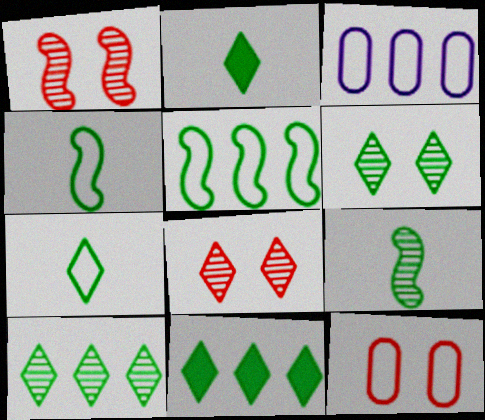[[1, 2, 3], 
[6, 7, 11]]